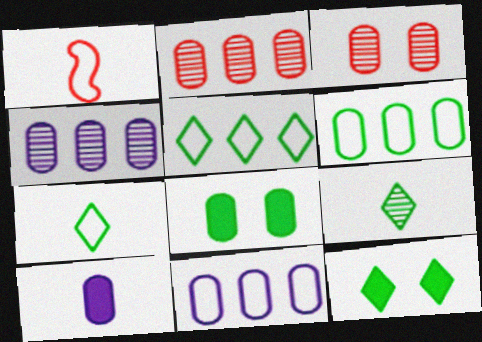[[1, 4, 12], 
[1, 9, 10], 
[3, 6, 10], 
[5, 9, 12]]